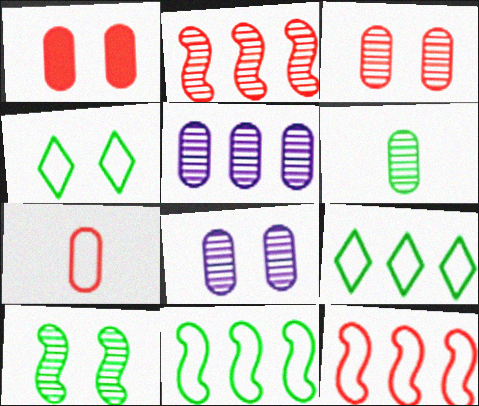[[3, 5, 6]]